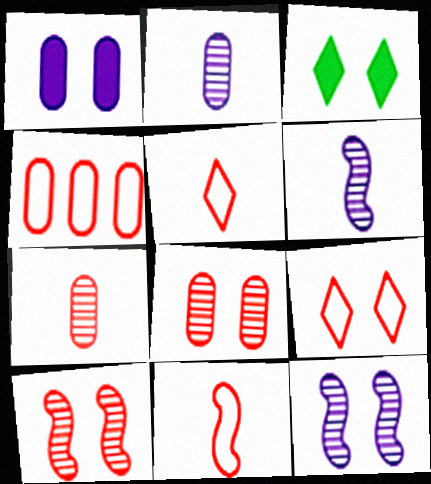[[3, 4, 6], 
[4, 9, 11]]